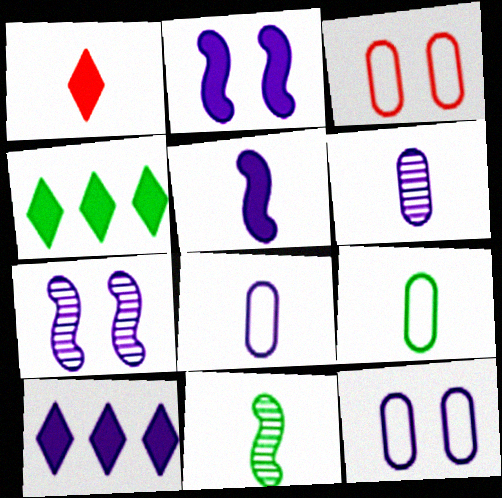[[1, 8, 11], 
[3, 10, 11], 
[7, 8, 10]]